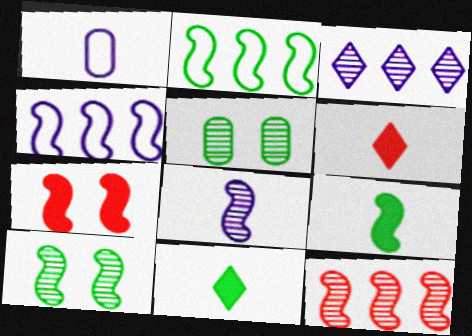[[2, 5, 11], 
[2, 7, 8], 
[2, 9, 10], 
[4, 5, 6], 
[8, 10, 12]]